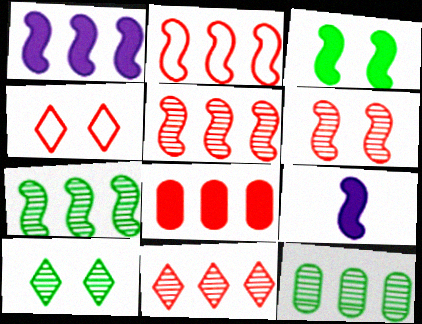[[1, 2, 7], 
[2, 8, 11], 
[4, 9, 12]]